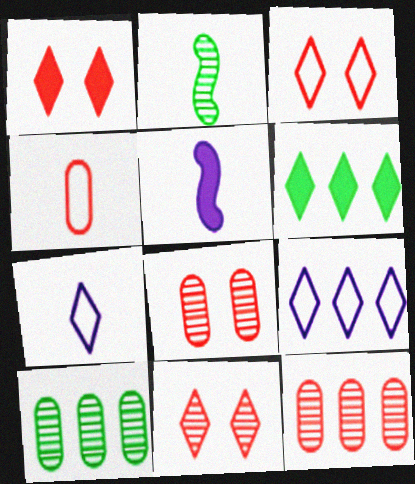[[1, 3, 11], 
[3, 5, 10], 
[6, 7, 11]]